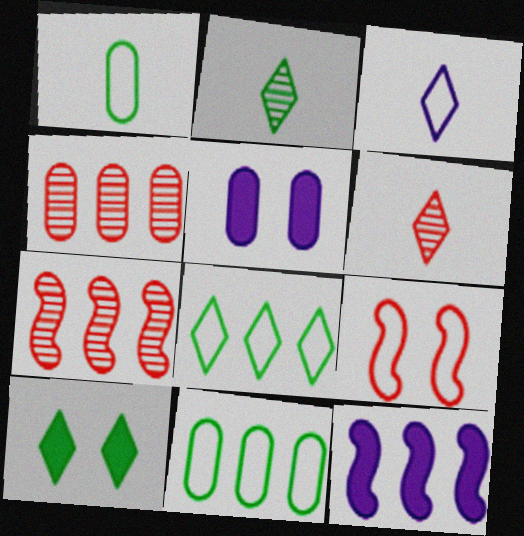[[1, 4, 5], 
[2, 8, 10], 
[3, 9, 11], 
[4, 8, 12]]